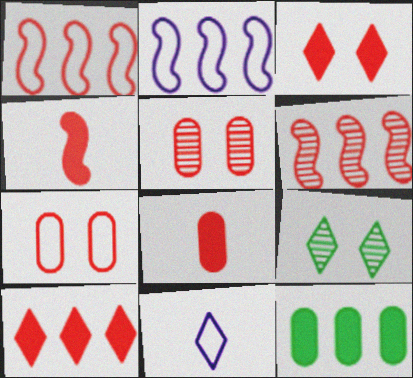[[2, 8, 9], 
[9, 10, 11]]